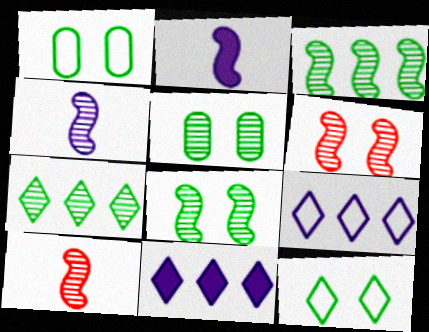[[1, 10, 11], 
[3, 4, 6]]